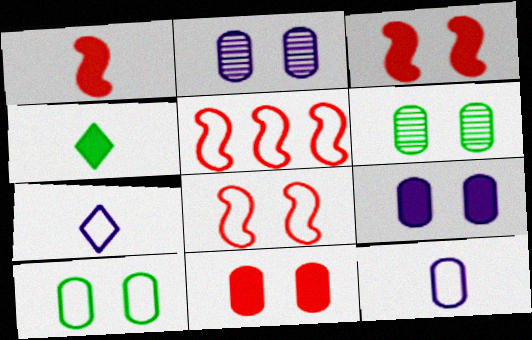[[2, 4, 5], 
[2, 10, 11], 
[5, 7, 10]]